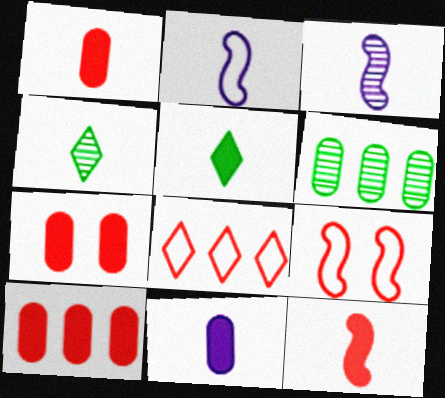[[1, 2, 4], 
[1, 7, 10], 
[5, 11, 12]]